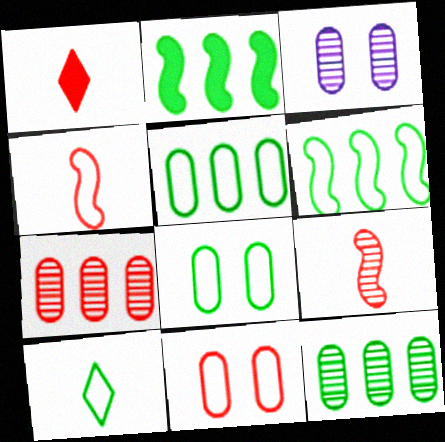[[1, 3, 6], 
[6, 8, 10]]